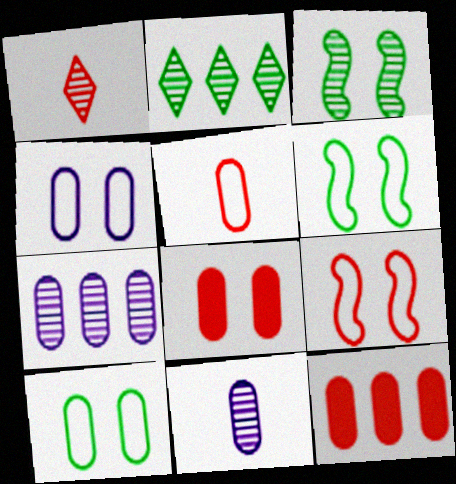[[1, 3, 7], 
[1, 9, 12], 
[10, 11, 12]]